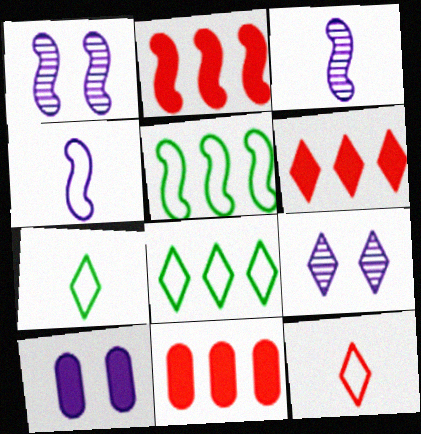[[1, 7, 11], 
[2, 6, 11], 
[6, 7, 9]]